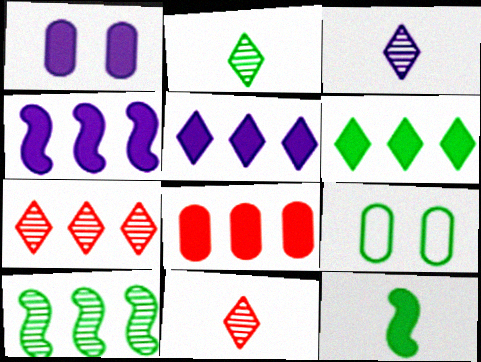[[2, 3, 11], 
[4, 6, 8], 
[4, 9, 11]]